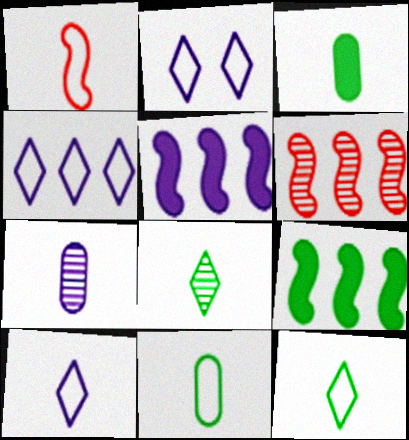[[1, 10, 11], 
[2, 3, 6], 
[2, 4, 10], 
[2, 5, 7]]